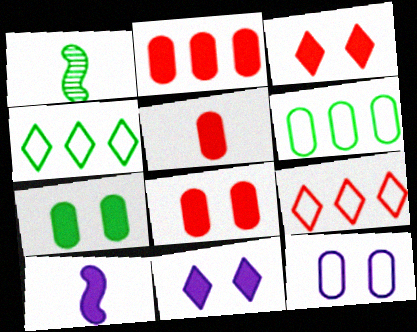[[1, 4, 7], 
[2, 5, 8]]